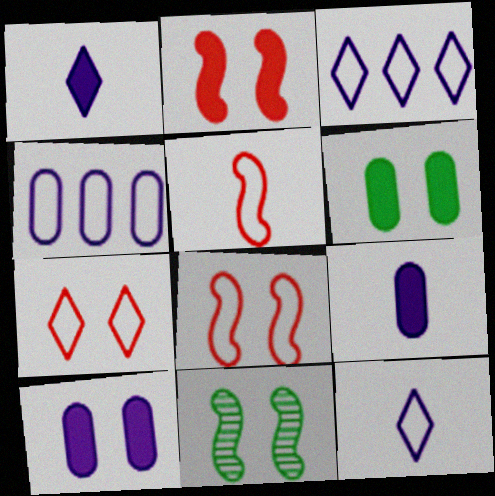[[7, 10, 11]]